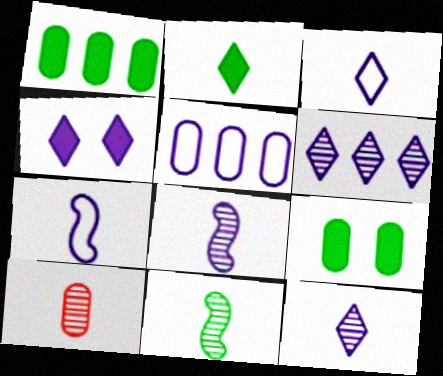[[2, 7, 10], 
[3, 4, 6], 
[4, 5, 8], 
[5, 9, 10], 
[10, 11, 12]]